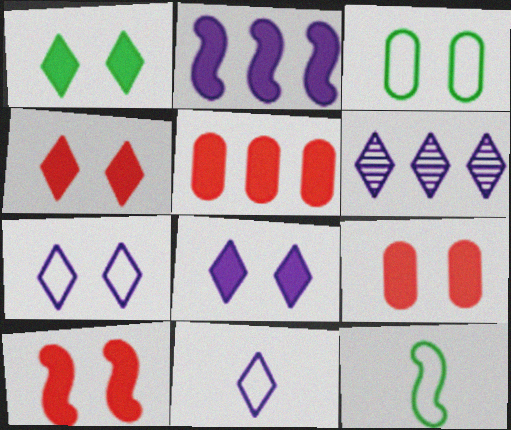[[1, 4, 8], 
[4, 9, 10], 
[6, 8, 11], 
[6, 9, 12]]